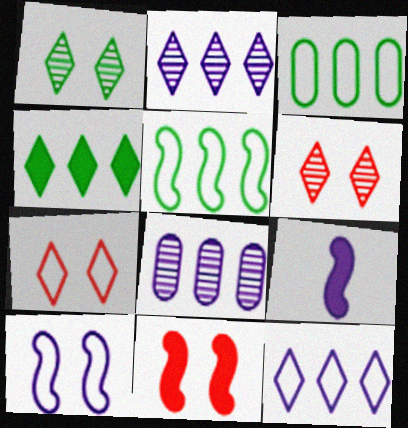[[3, 6, 9]]